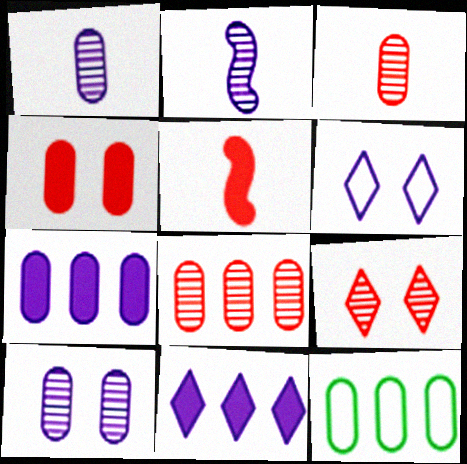[[1, 4, 12], 
[2, 6, 7], 
[7, 8, 12]]